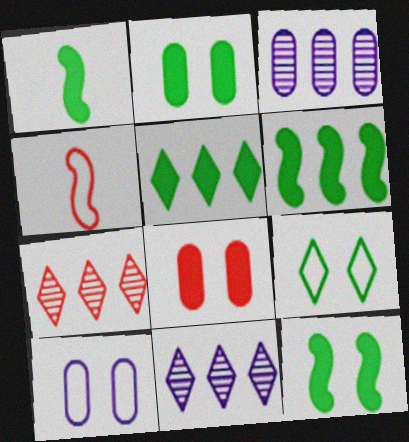[[1, 2, 5], 
[1, 6, 12], 
[1, 7, 10], 
[2, 4, 11], 
[4, 7, 8]]